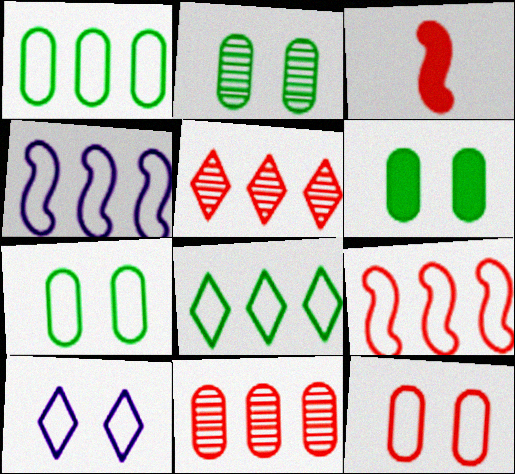[[2, 6, 7], 
[3, 5, 12]]